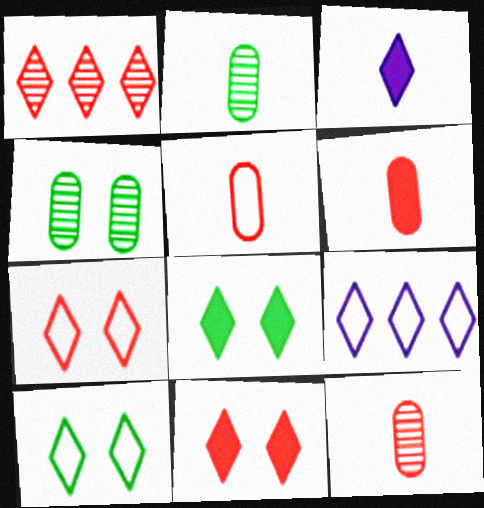[[1, 3, 10], 
[5, 6, 12]]